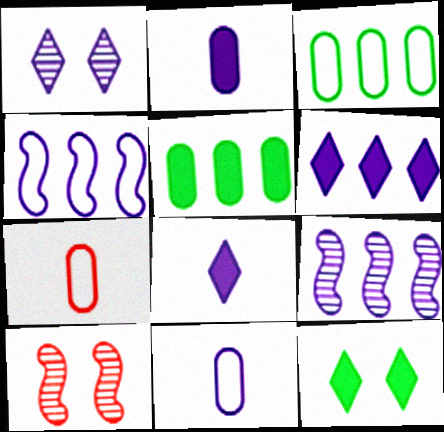[[1, 2, 4], 
[3, 8, 10], 
[7, 9, 12]]